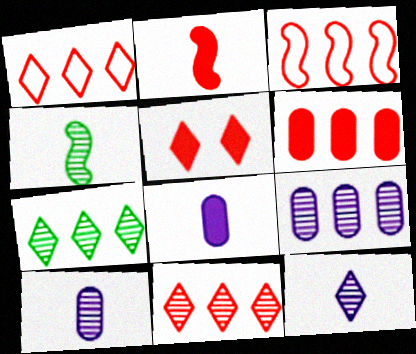[[2, 5, 6], 
[3, 6, 11]]